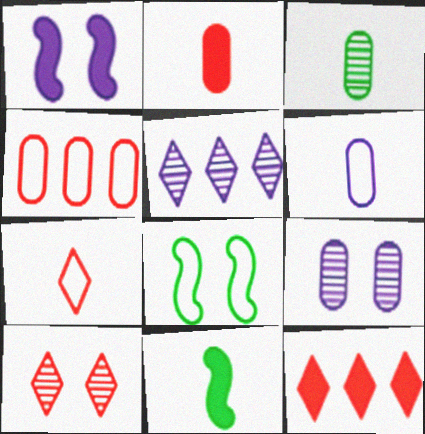[[1, 5, 6], 
[2, 3, 6], 
[2, 5, 8], 
[7, 10, 12]]